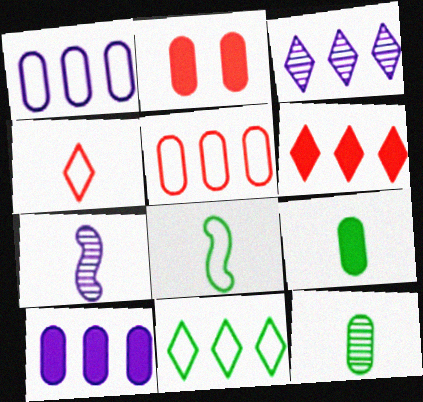[[1, 2, 12], 
[2, 3, 8], 
[2, 7, 11], 
[2, 9, 10], 
[3, 6, 11], 
[4, 7, 9]]